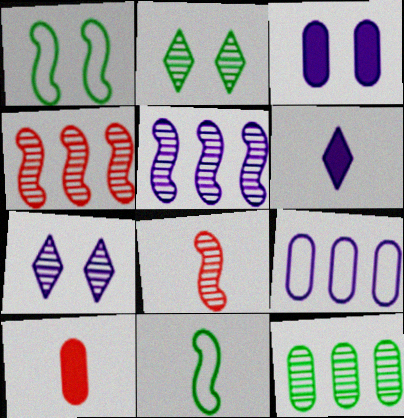[[7, 8, 12]]